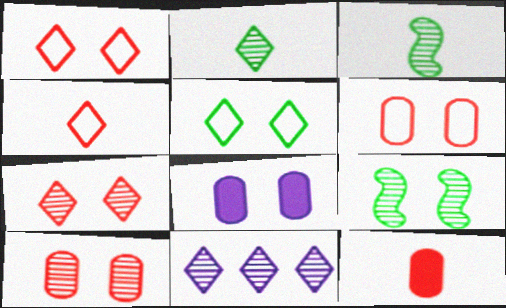[[1, 8, 9], 
[2, 7, 11], 
[3, 10, 11]]